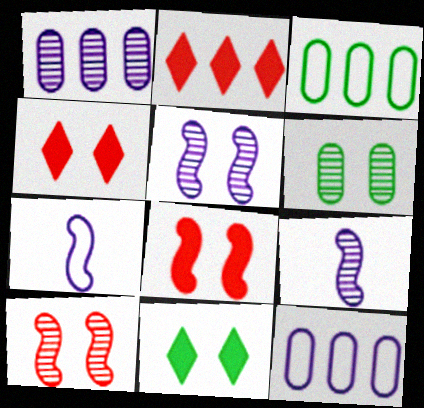[[2, 6, 7], 
[3, 4, 9]]